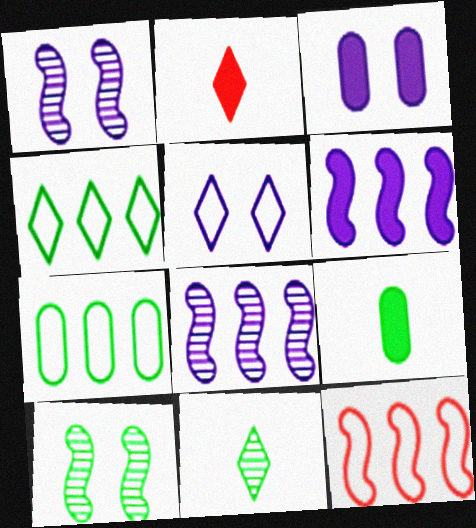[[1, 2, 7], 
[1, 3, 5], 
[3, 11, 12], 
[4, 9, 10]]